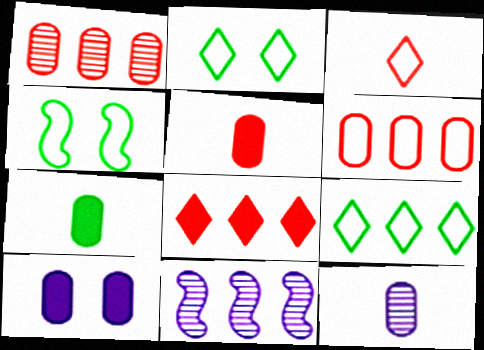[[2, 5, 11], 
[4, 8, 12]]